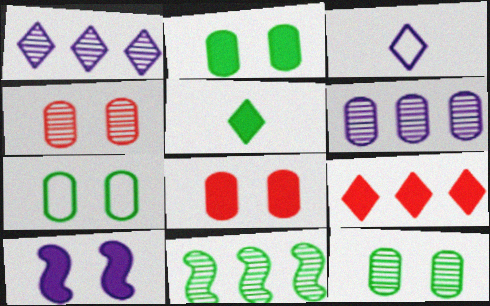[[2, 7, 12], 
[3, 6, 10], 
[3, 8, 11], 
[5, 7, 11]]